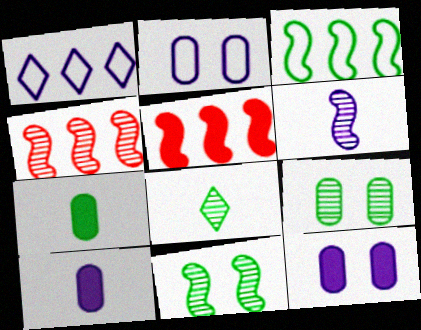[[1, 6, 12], 
[2, 5, 8], 
[4, 6, 11]]